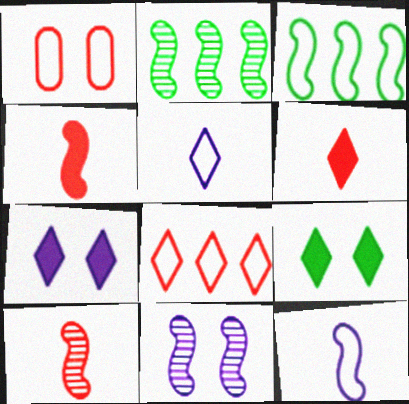[[1, 3, 5], 
[1, 9, 11], 
[2, 10, 11], 
[3, 4, 11]]